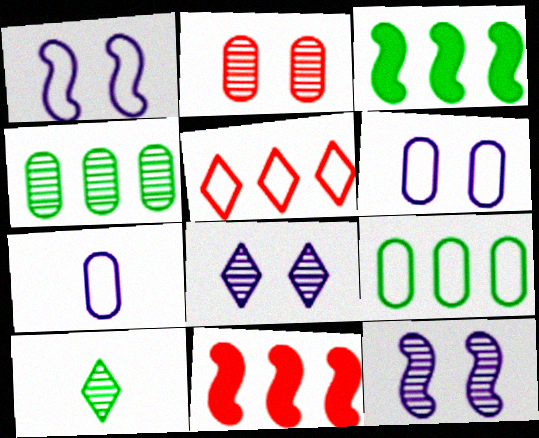[[6, 10, 11]]